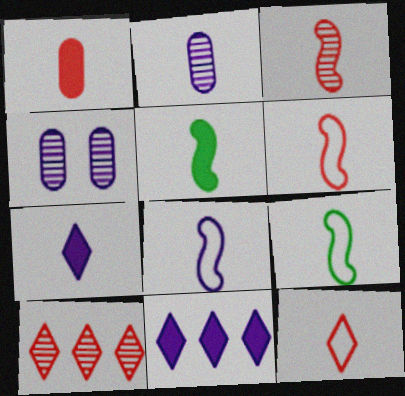[[1, 3, 12], 
[1, 5, 7], 
[2, 5, 12], 
[2, 7, 8], 
[3, 5, 8], 
[4, 8, 11], 
[6, 8, 9]]